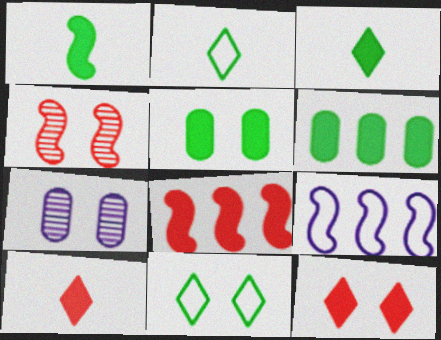[[1, 4, 9], 
[2, 7, 8]]